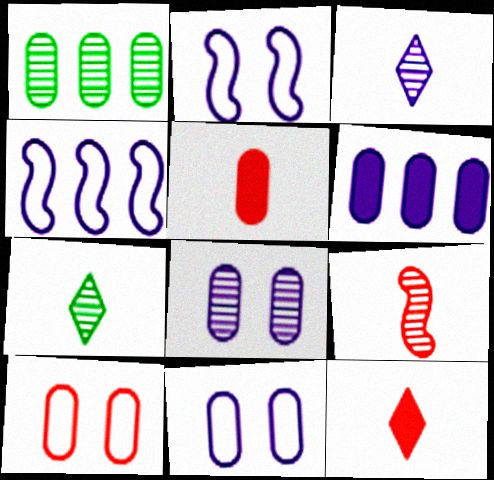[[1, 2, 12], 
[1, 5, 11], 
[2, 3, 6]]